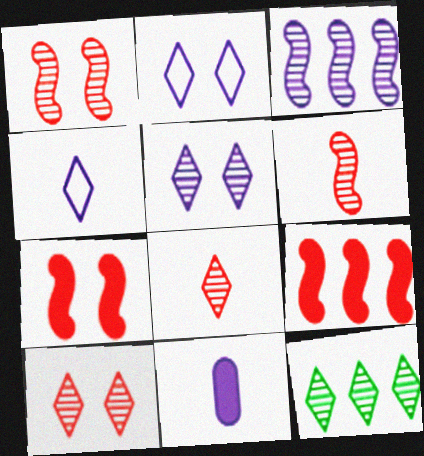[[2, 3, 11], 
[5, 8, 12]]